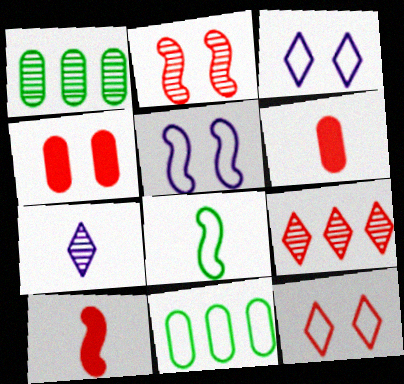[[1, 2, 7], 
[1, 3, 10], 
[2, 4, 12], 
[6, 7, 8]]